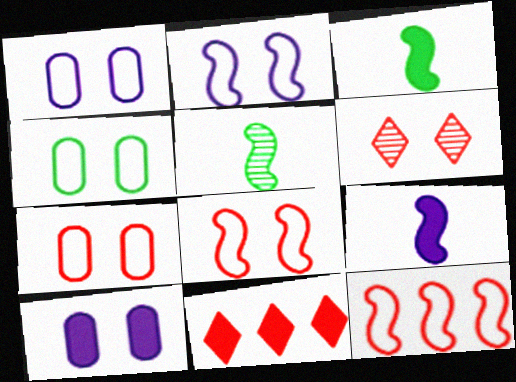[[1, 4, 7], 
[1, 5, 11], 
[3, 10, 11]]